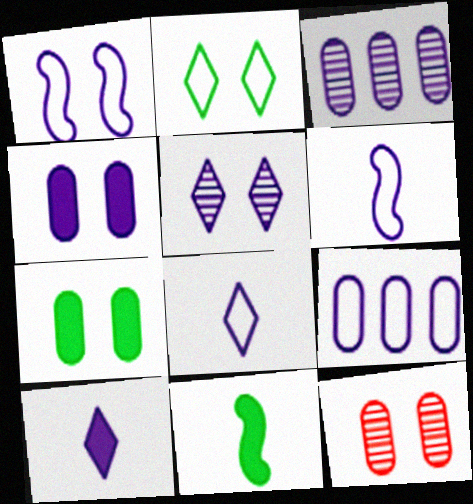[[1, 3, 10], 
[1, 4, 5], 
[1, 8, 9]]